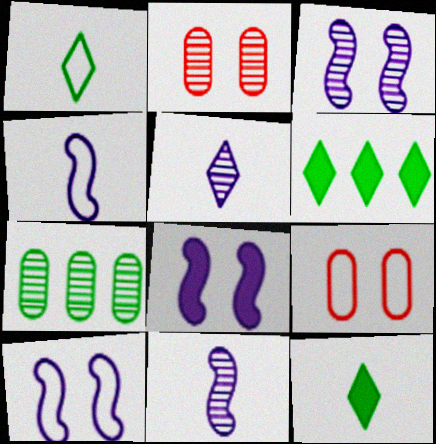[[2, 4, 6], 
[3, 8, 10], 
[6, 9, 11]]